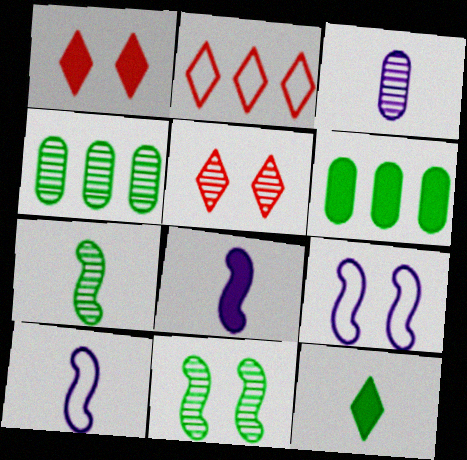[[1, 4, 10], 
[1, 6, 8], 
[5, 6, 10]]